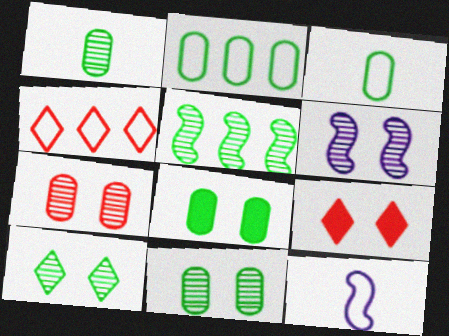[[1, 2, 8], 
[1, 5, 10], 
[6, 7, 10]]